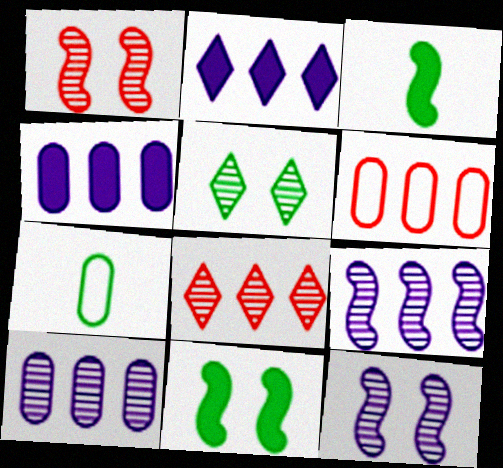[[1, 2, 7]]